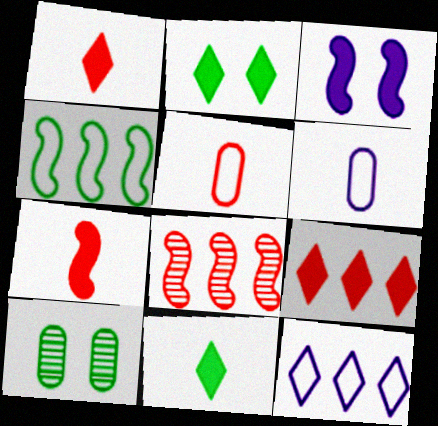[[2, 6, 8], 
[4, 10, 11], 
[7, 10, 12]]